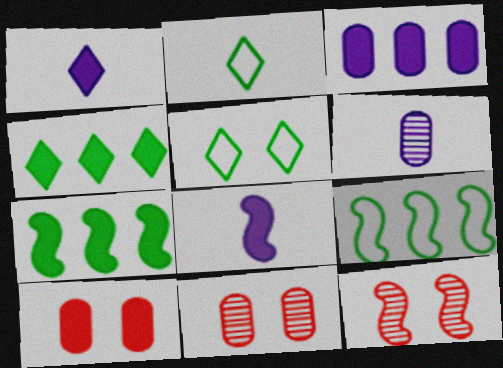[[1, 7, 10], 
[1, 9, 11], 
[2, 3, 12], 
[4, 8, 10], 
[8, 9, 12]]